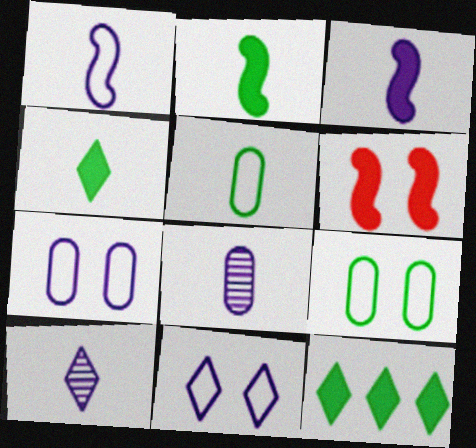[]